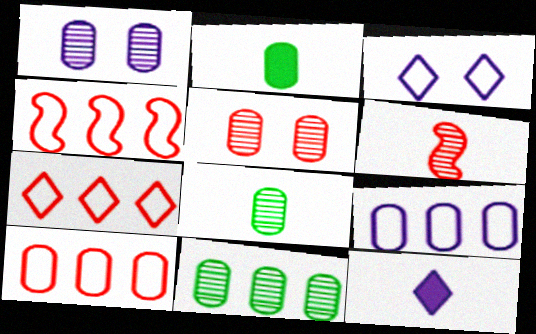[[1, 2, 10], 
[2, 5, 9], 
[4, 7, 10]]